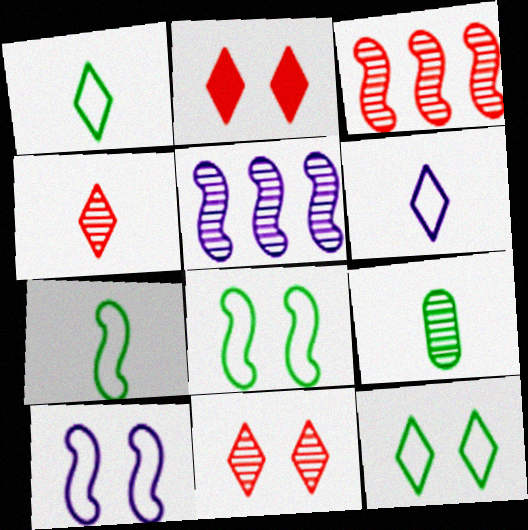[[5, 9, 11]]